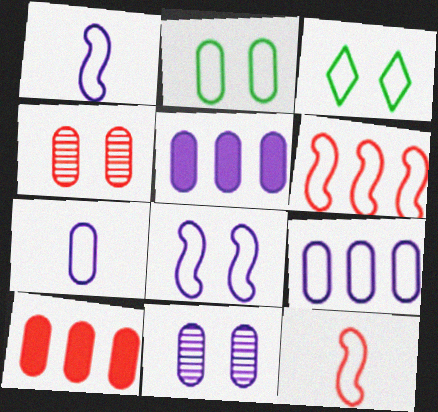[[3, 6, 7], 
[3, 9, 12], 
[5, 7, 11]]